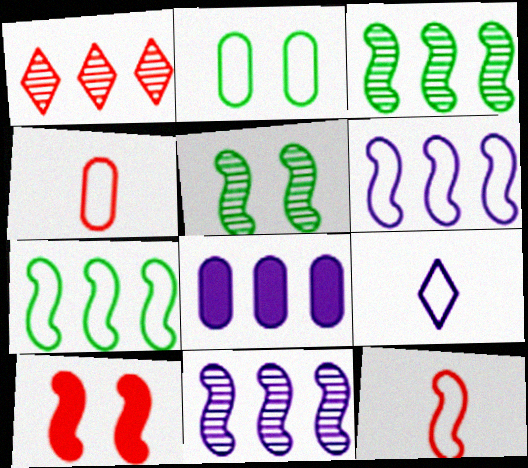[[1, 4, 10], 
[1, 7, 8]]